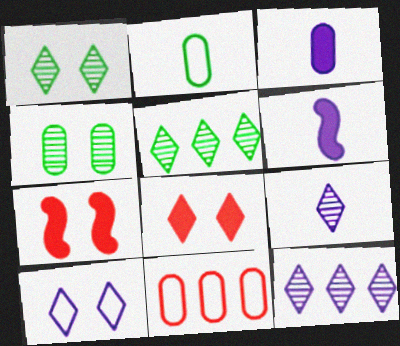[[1, 6, 11], 
[1, 8, 10], 
[2, 7, 12], 
[3, 4, 11], 
[4, 7, 10]]